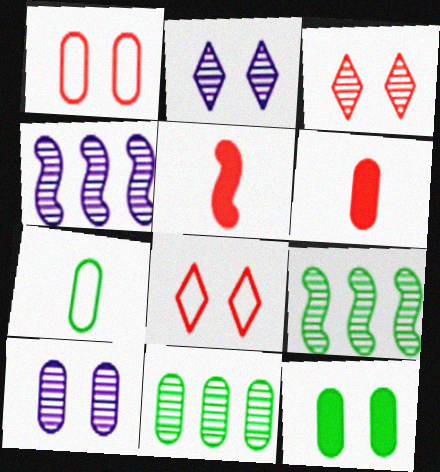[[1, 10, 12], 
[7, 11, 12]]